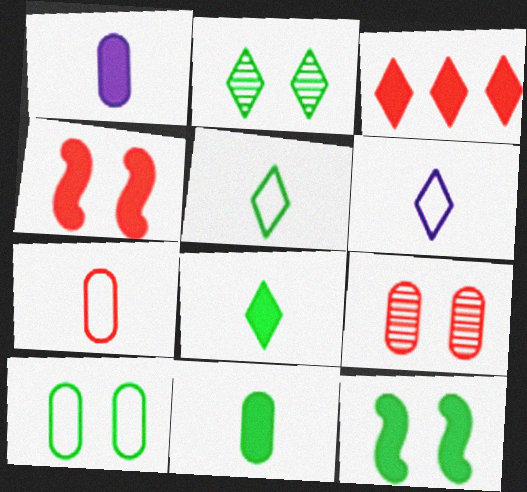[[1, 3, 12], 
[2, 3, 6], 
[2, 10, 12]]